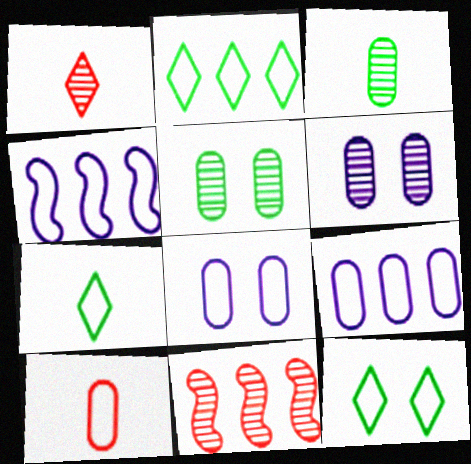[[2, 7, 12], 
[4, 10, 12]]